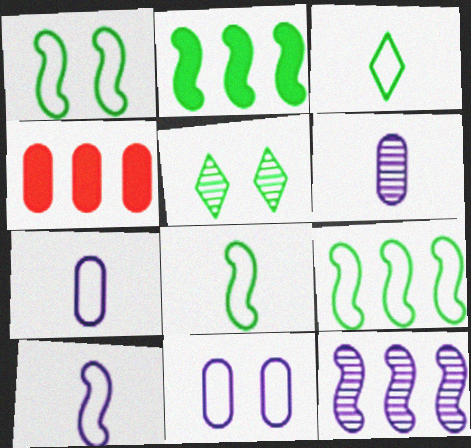[[1, 8, 9], 
[4, 5, 10]]